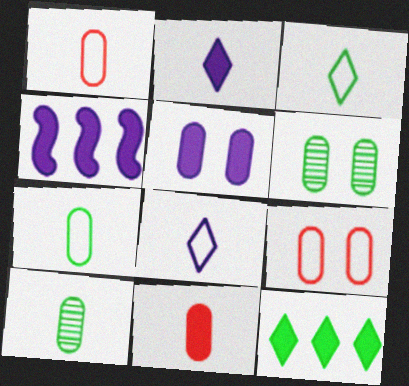[[2, 4, 5], 
[5, 6, 9]]